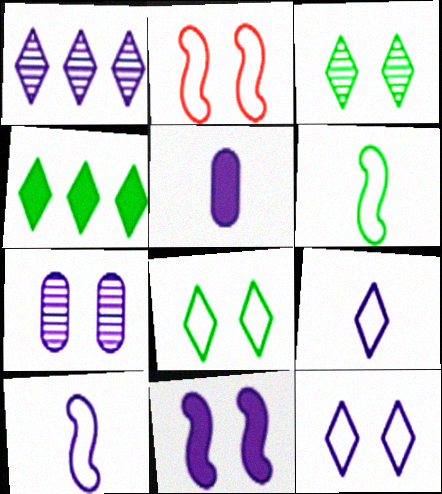[[7, 11, 12]]